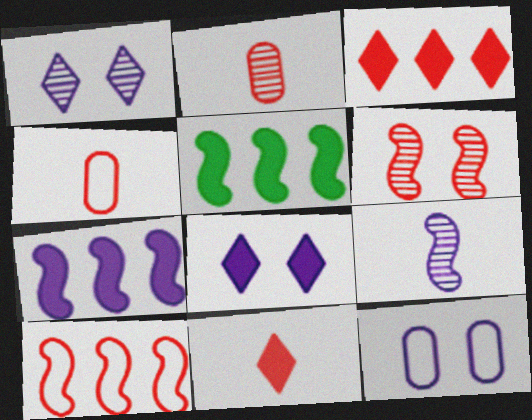[[1, 4, 5], 
[3, 4, 6]]